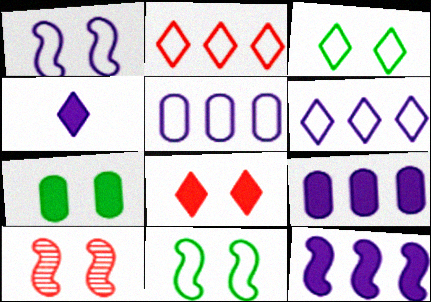[]